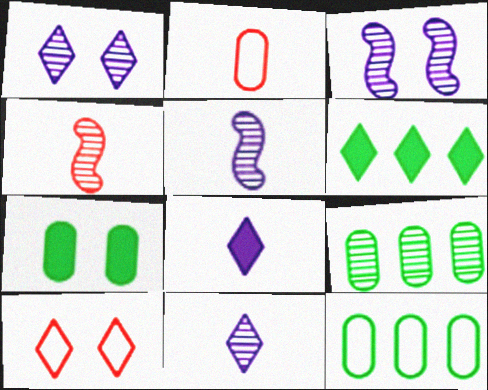[[1, 4, 9], 
[2, 3, 6], 
[3, 7, 10], 
[6, 10, 11]]